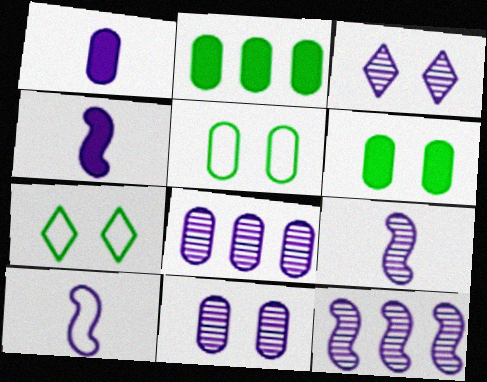[[3, 8, 9], 
[4, 9, 10]]